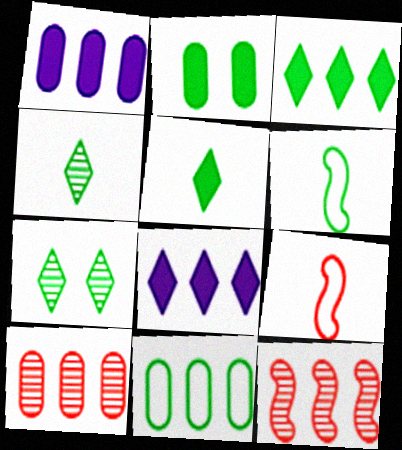[[1, 7, 9], 
[1, 10, 11], 
[8, 11, 12]]